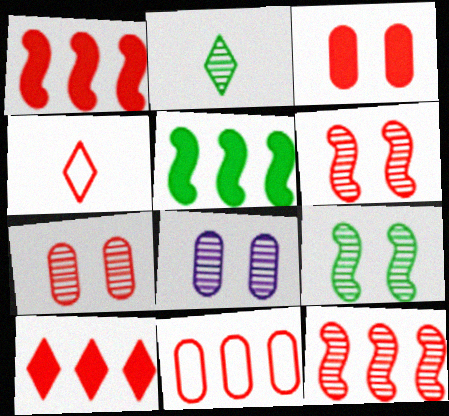[[1, 4, 7], 
[2, 8, 12], 
[3, 4, 12], 
[4, 5, 8], 
[10, 11, 12]]